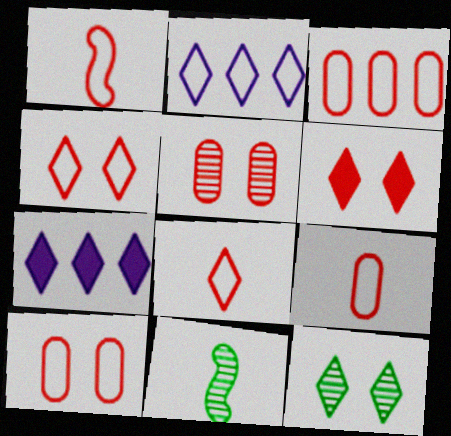[[1, 3, 4], 
[1, 8, 9], 
[3, 9, 10], 
[7, 8, 12], 
[7, 10, 11]]